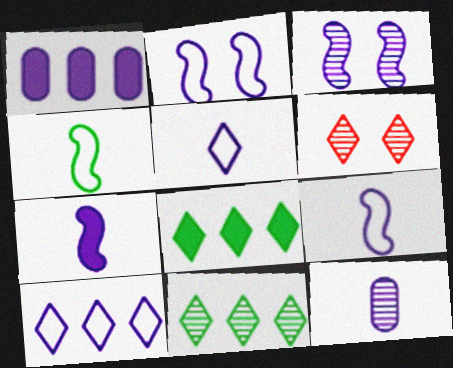[[1, 3, 5], 
[1, 4, 6], 
[5, 6, 8], 
[5, 7, 12]]